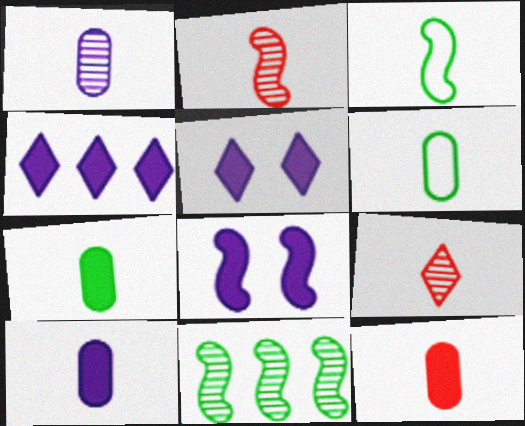[[1, 6, 12], 
[3, 9, 10], 
[4, 8, 10], 
[7, 10, 12]]